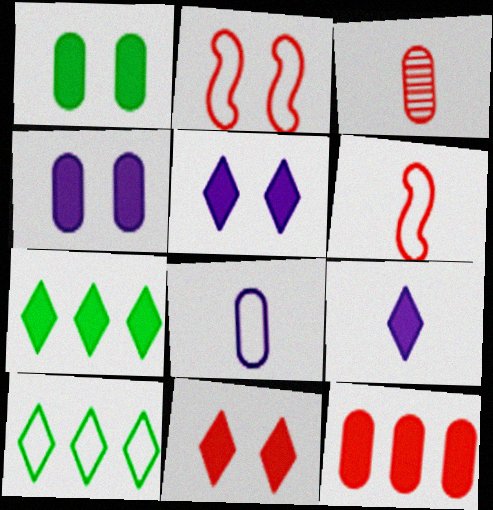[[2, 8, 10], 
[7, 9, 11]]